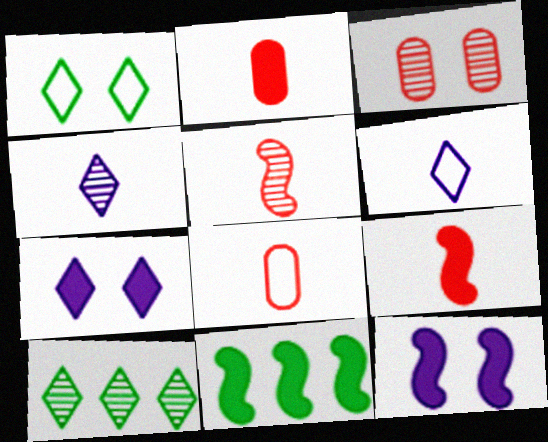[[1, 3, 12], 
[2, 7, 11], 
[3, 6, 11], 
[8, 10, 12], 
[9, 11, 12]]